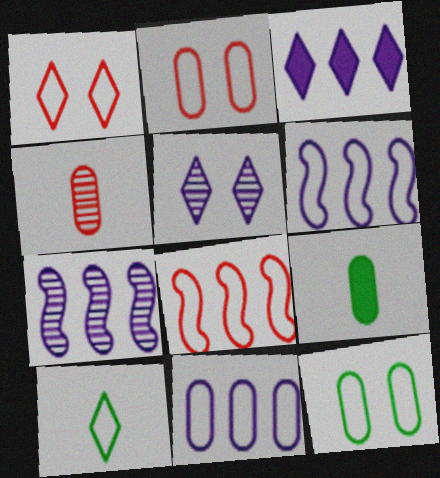[[1, 7, 9], 
[2, 6, 10], 
[3, 7, 11], 
[5, 8, 9]]